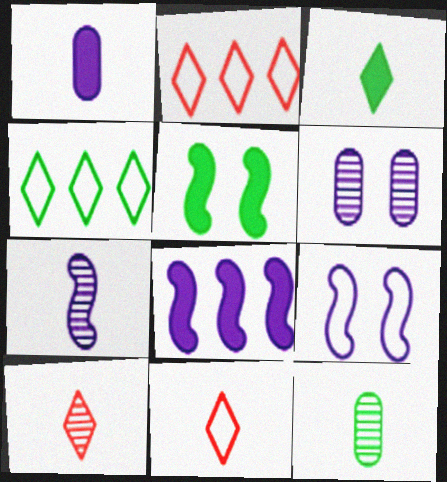[[4, 5, 12], 
[7, 8, 9], 
[7, 10, 12]]